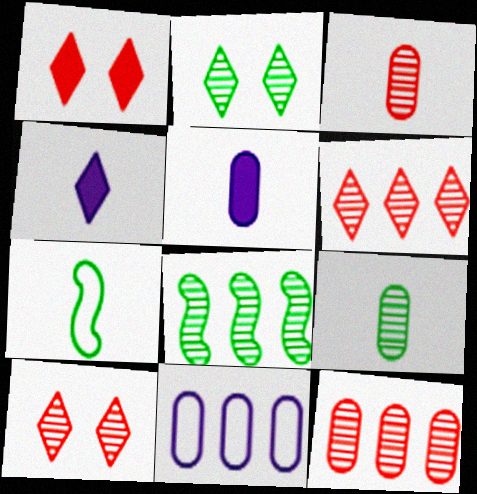[[2, 8, 9], 
[3, 4, 7]]